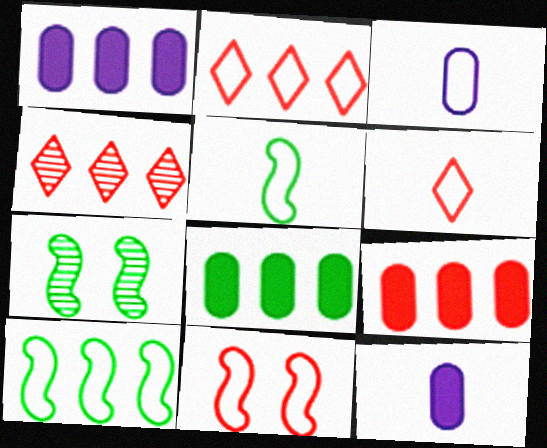[[1, 4, 10], 
[1, 6, 7], 
[1, 8, 9], 
[2, 7, 12], 
[3, 5, 6]]